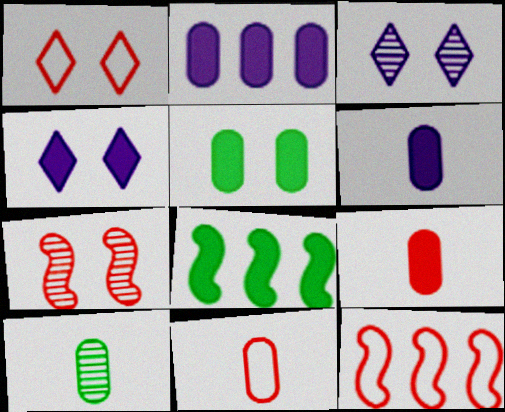[[1, 11, 12], 
[2, 5, 9], 
[3, 8, 11], 
[4, 8, 9], 
[4, 10, 12], 
[6, 10, 11]]